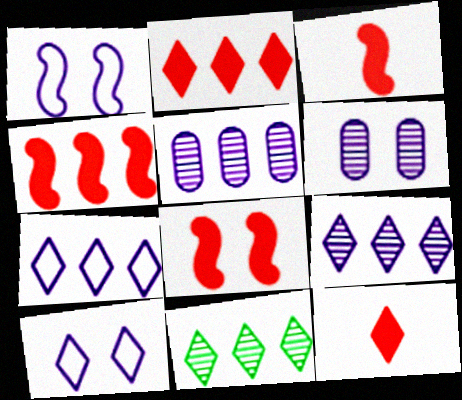[[2, 7, 11], 
[3, 4, 8], 
[10, 11, 12]]